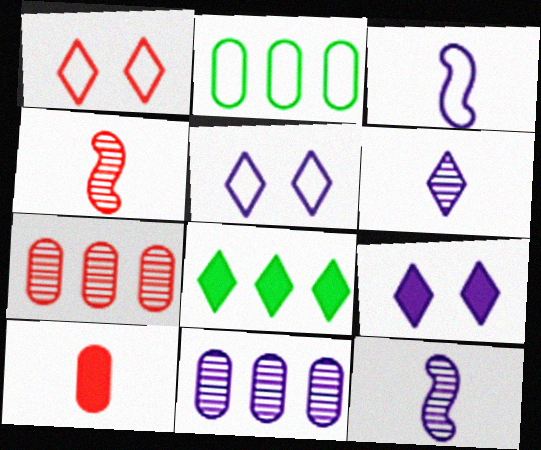[[1, 2, 3], 
[1, 6, 8], 
[2, 4, 9], 
[3, 9, 11]]